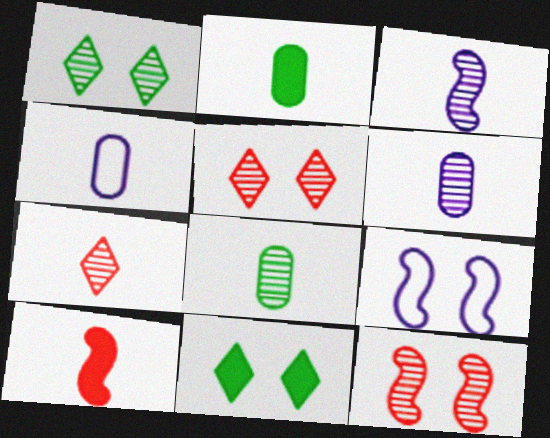[[3, 7, 8]]